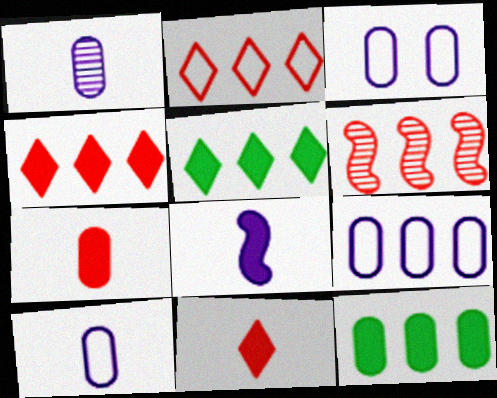[[3, 9, 10], 
[5, 6, 9]]